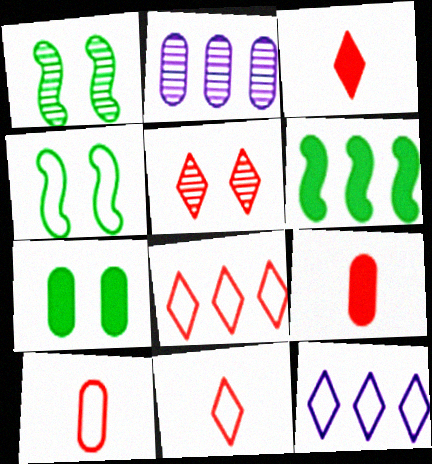[[1, 9, 12], 
[2, 3, 4], 
[2, 6, 8], 
[2, 7, 10], 
[3, 5, 8], 
[4, 10, 12]]